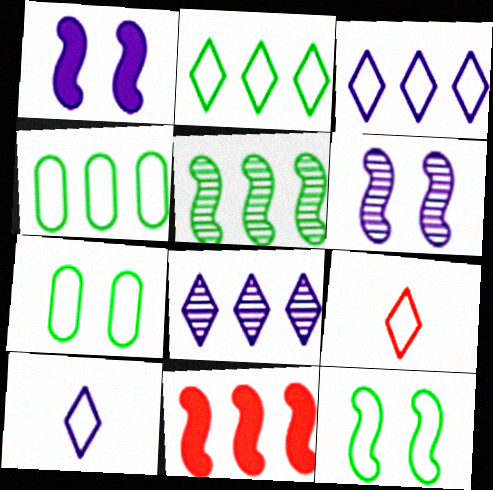[[4, 8, 11]]